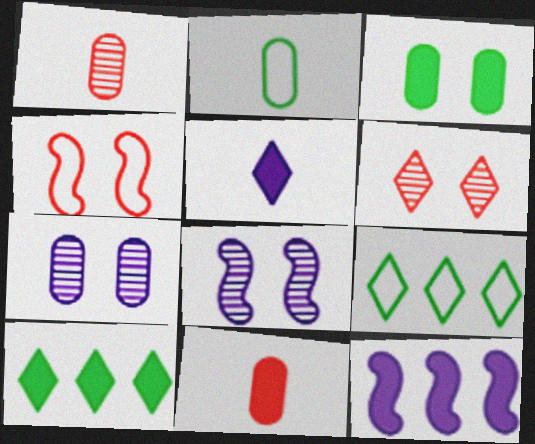[[2, 6, 12], 
[5, 6, 9], 
[8, 9, 11]]